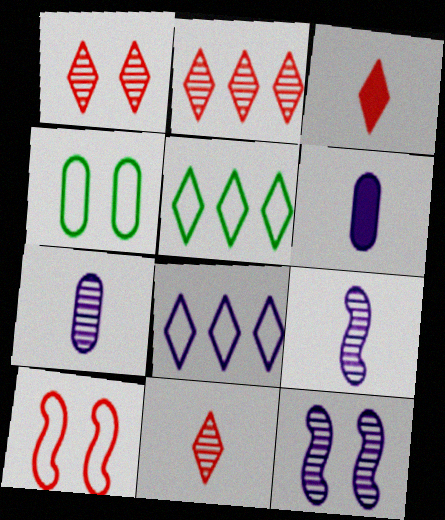[[1, 2, 11], 
[6, 8, 12]]